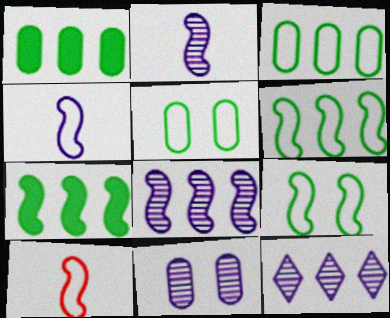[[2, 11, 12]]